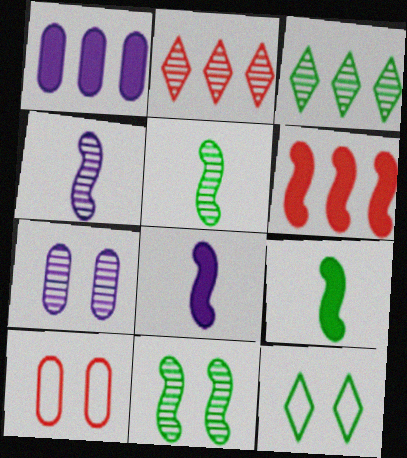[[2, 5, 7], 
[3, 8, 10]]